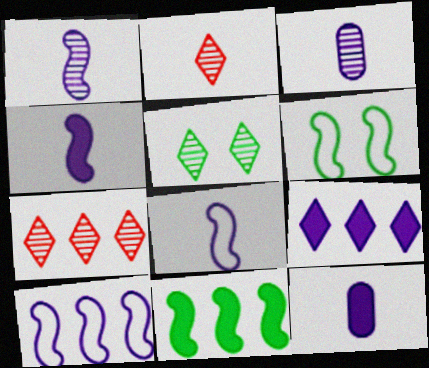[[1, 4, 8], 
[6, 7, 12]]